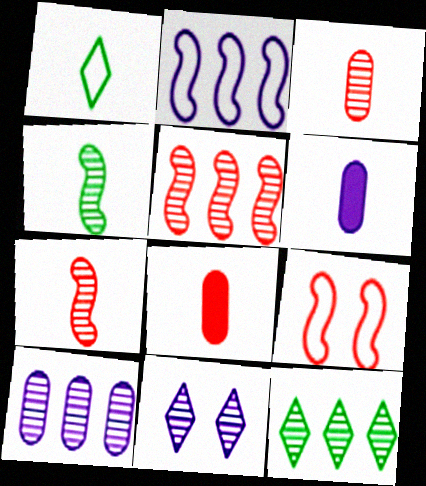[[1, 6, 7], 
[2, 6, 11], 
[5, 10, 12], 
[6, 9, 12]]